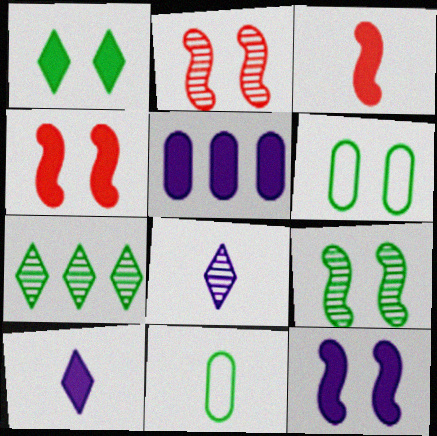[[1, 3, 5], 
[1, 6, 9], 
[3, 8, 11], 
[5, 10, 12]]